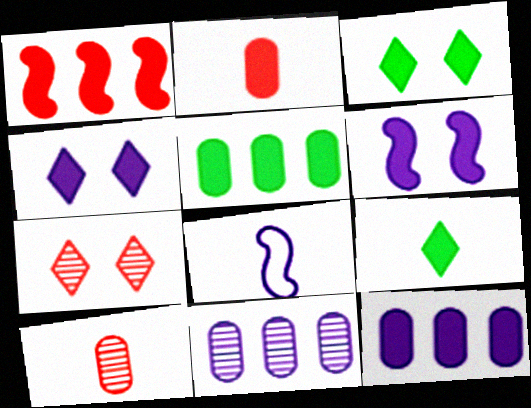[[4, 8, 11], 
[5, 7, 8], 
[8, 9, 10]]